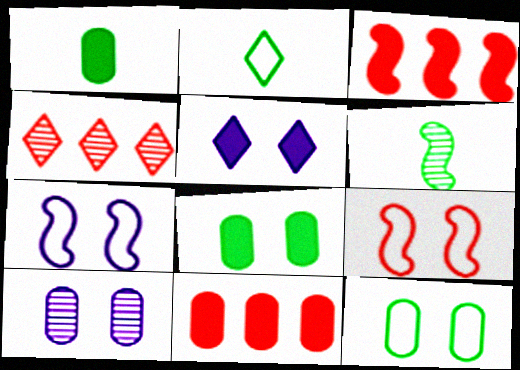[[1, 2, 6], 
[1, 3, 5], 
[1, 4, 7], 
[2, 3, 10], 
[2, 4, 5], 
[3, 6, 7], 
[4, 6, 10], 
[5, 7, 10]]